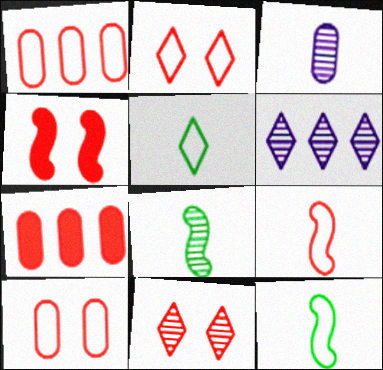[[1, 2, 9], 
[4, 10, 11], 
[7, 9, 11]]